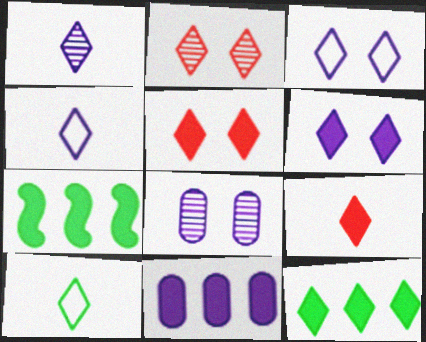[[1, 9, 10], 
[2, 4, 12], 
[6, 9, 12]]